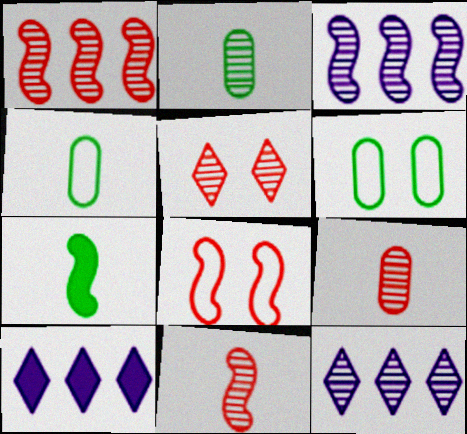[[1, 5, 9], 
[2, 3, 5], 
[2, 8, 10], 
[3, 7, 8], 
[6, 10, 11]]